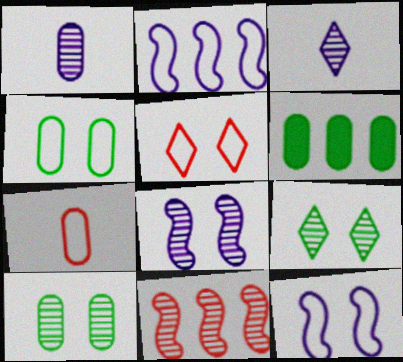[[1, 9, 11], 
[3, 10, 11], 
[4, 5, 12]]